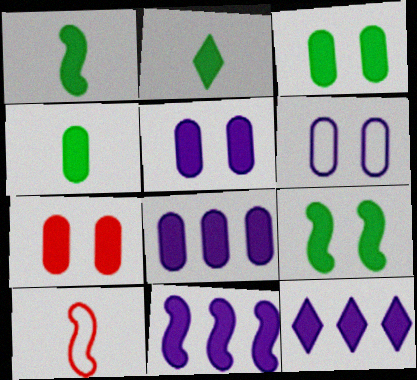[[1, 2, 4], 
[1, 7, 12], 
[2, 7, 11], 
[3, 5, 7], 
[4, 7, 8], 
[8, 11, 12]]